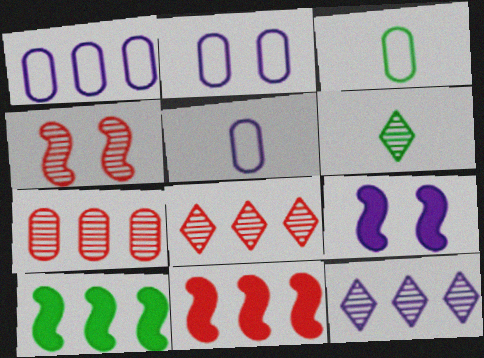[[1, 2, 5], 
[1, 8, 10], 
[2, 6, 11], 
[3, 8, 9], 
[5, 9, 12]]